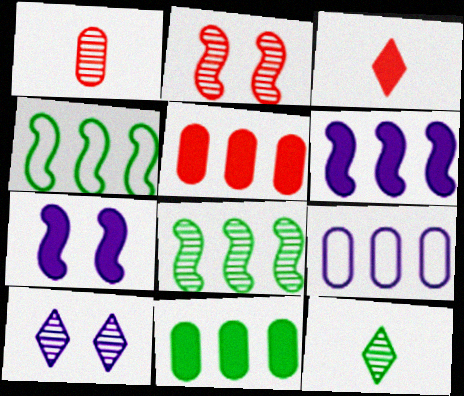[[1, 8, 10], 
[3, 7, 11]]